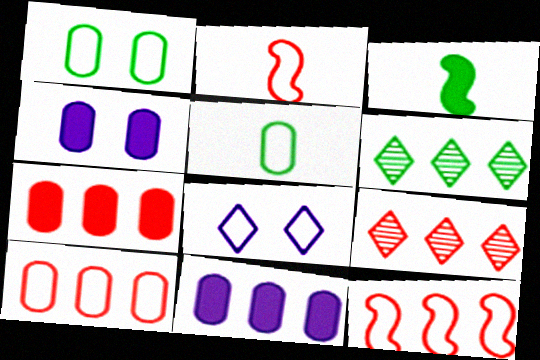[[1, 3, 6], 
[2, 4, 6], 
[5, 8, 12], 
[6, 11, 12], 
[7, 9, 12]]